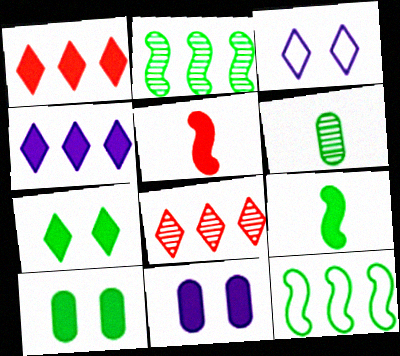[[1, 9, 11], 
[4, 5, 10], 
[6, 7, 12]]